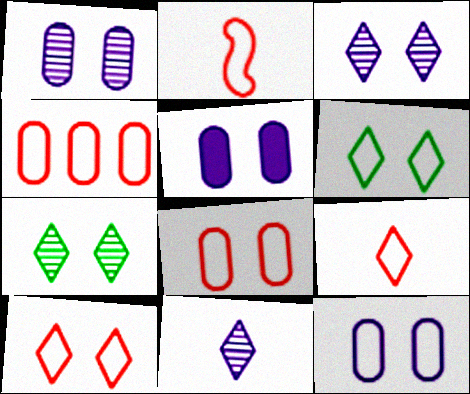[[1, 5, 12], 
[2, 4, 10]]